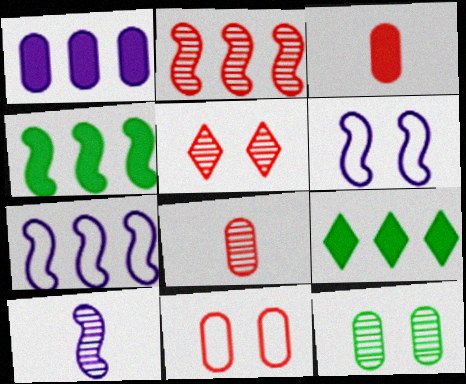[[2, 4, 7], 
[2, 5, 8], 
[6, 8, 9], 
[9, 10, 11]]